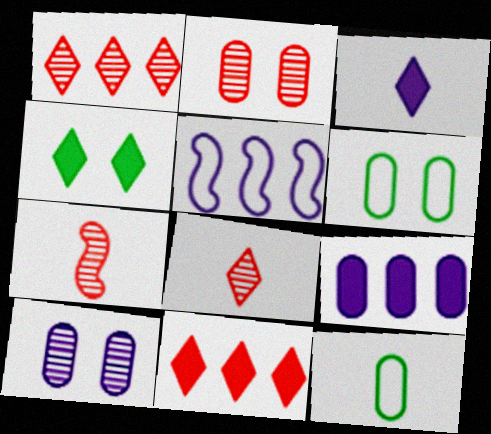[[1, 2, 7], 
[2, 9, 12], 
[3, 4, 11], 
[3, 5, 10], 
[3, 7, 12]]